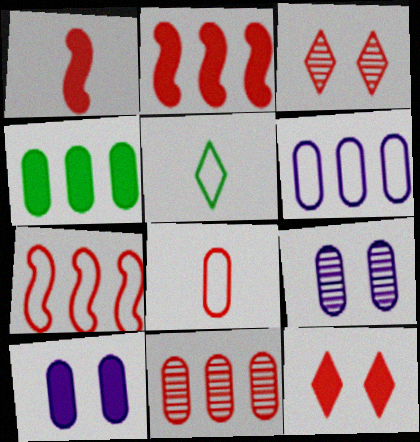[[2, 3, 8], 
[2, 5, 9], 
[4, 6, 11], 
[4, 8, 9]]